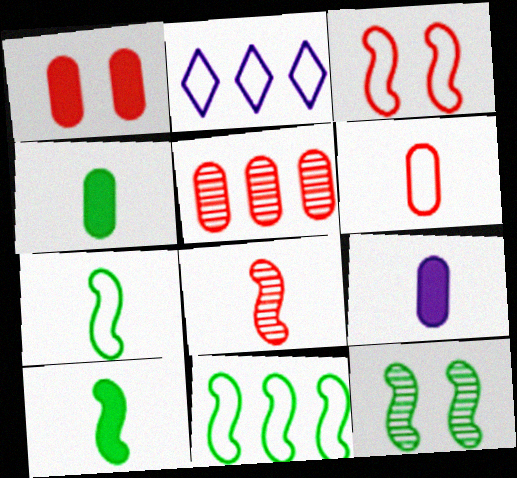[[1, 5, 6], 
[10, 11, 12]]